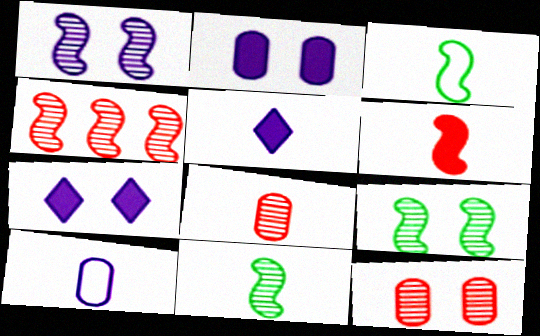[[1, 4, 11], 
[3, 5, 8]]